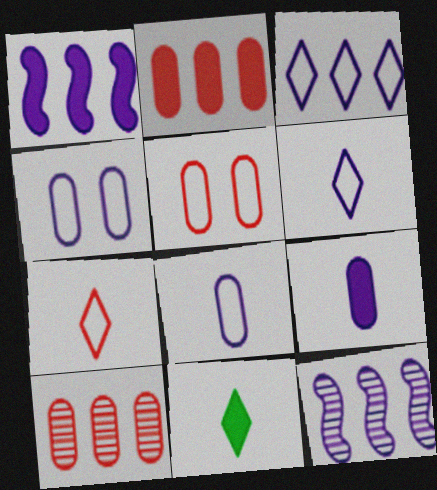[[5, 11, 12]]